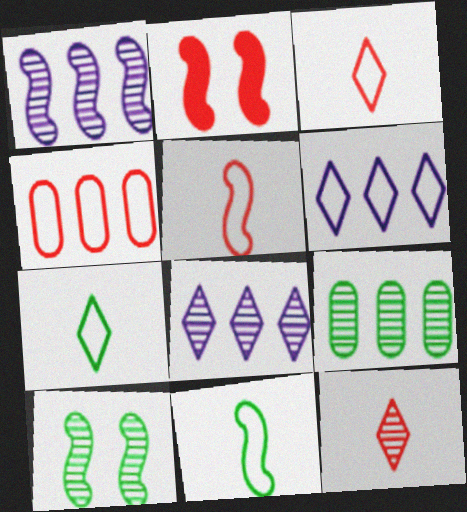[[1, 2, 11], 
[2, 4, 12]]